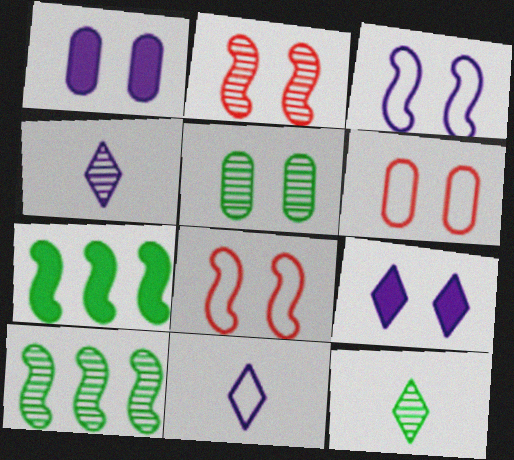[[1, 5, 6], 
[4, 6, 7], 
[5, 8, 9], 
[5, 10, 12]]